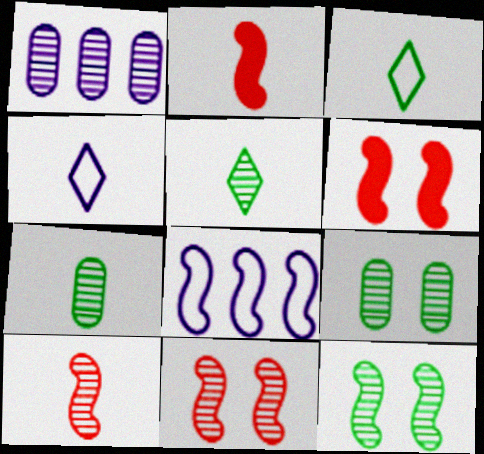[[1, 3, 6], 
[1, 5, 11], 
[2, 4, 7], 
[2, 8, 12]]